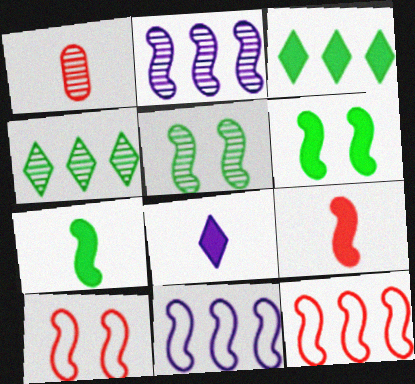[[2, 7, 10], 
[5, 9, 11]]